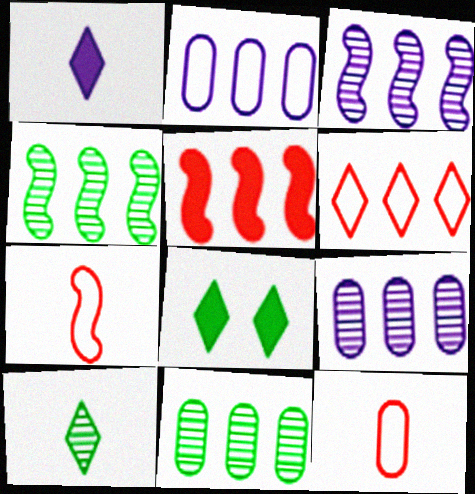[[3, 8, 12], 
[7, 8, 9]]